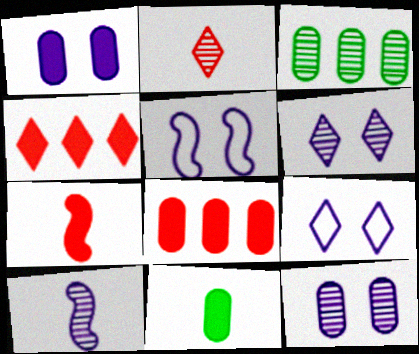[[1, 5, 6], 
[1, 8, 11], 
[3, 7, 9]]